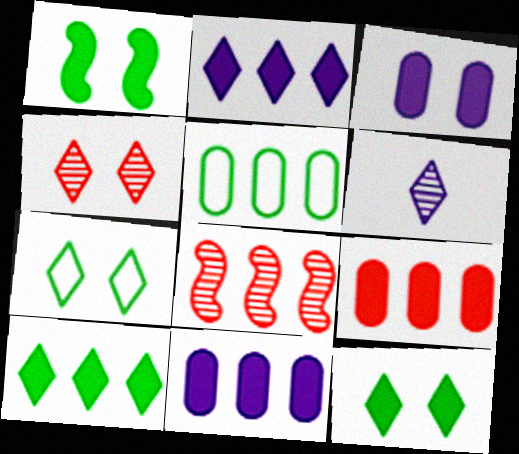[[2, 5, 8]]